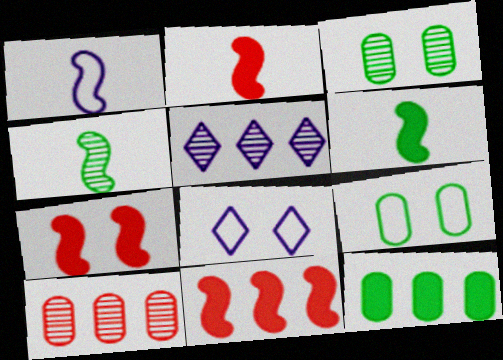[[1, 2, 4], 
[2, 5, 9], 
[2, 7, 11], 
[3, 7, 8], 
[6, 8, 10]]